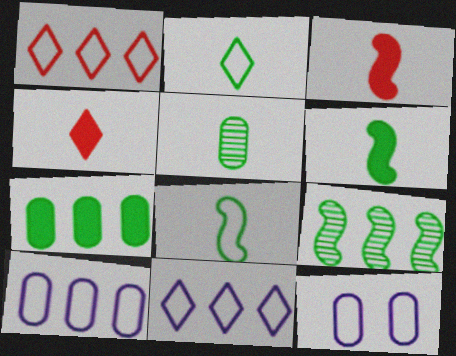[[1, 8, 12], 
[2, 5, 6], 
[4, 9, 12]]